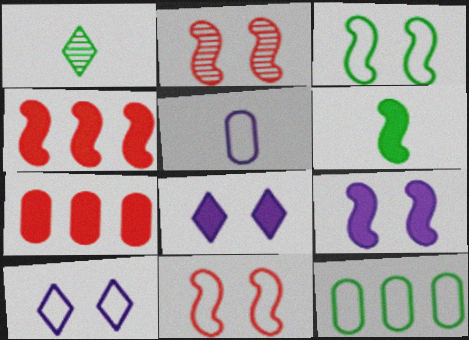[[2, 3, 9], 
[4, 6, 9], 
[6, 7, 8]]